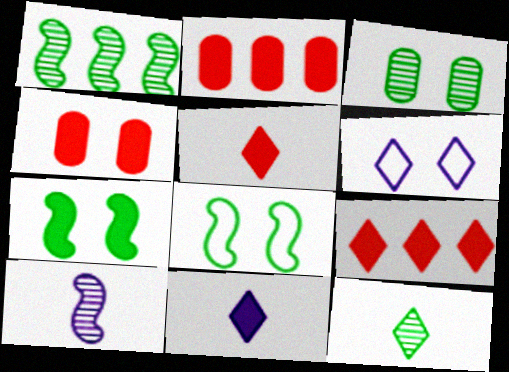[[1, 3, 12], 
[2, 7, 11], 
[6, 9, 12]]